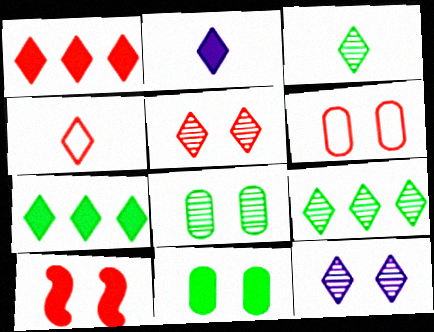[[1, 4, 5], 
[2, 3, 4], 
[4, 7, 12], 
[5, 6, 10]]